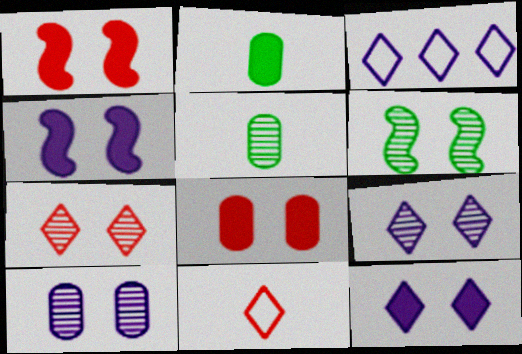[[1, 3, 5], 
[6, 7, 10]]